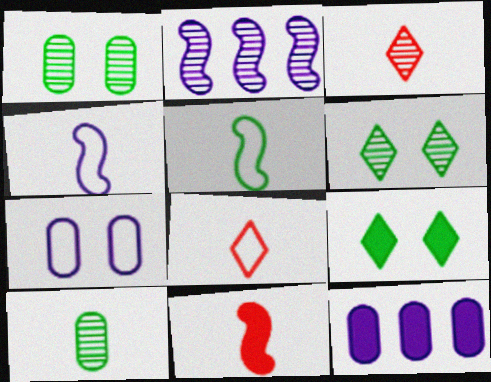[[1, 2, 3], 
[9, 11, 12]]